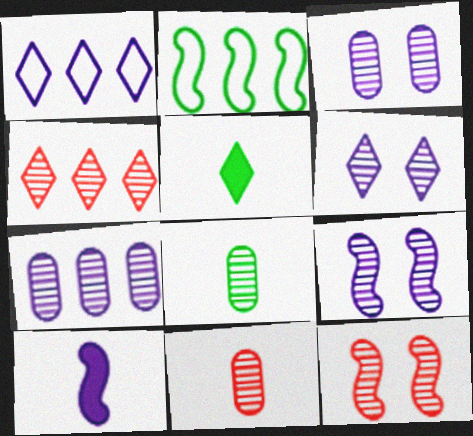[[1, 3, 10], 
[2, 10, 12], 
[3, 6, 9], 
[4, 8, 9], 
[4, 11, 12]]